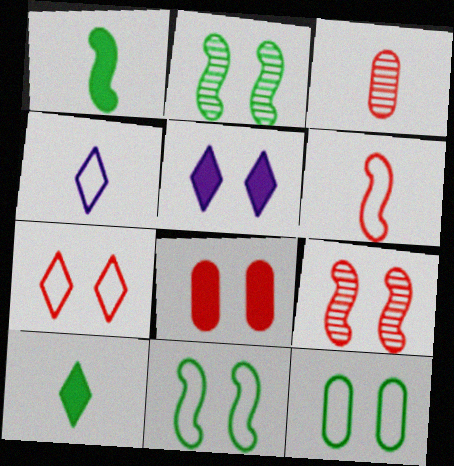[[1, 3, 4], 
[5, 9, 12], 
[7, 8, 9]]